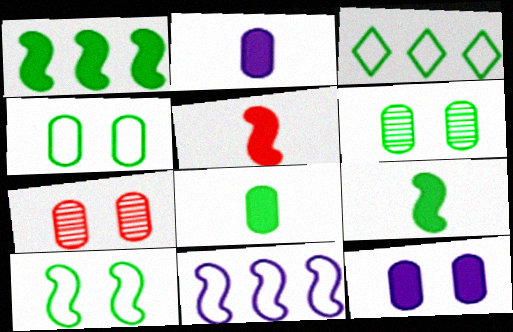[[3, 6, 9], 
[4, 7, 12]]